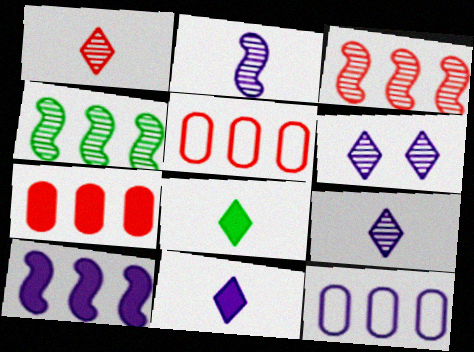[]